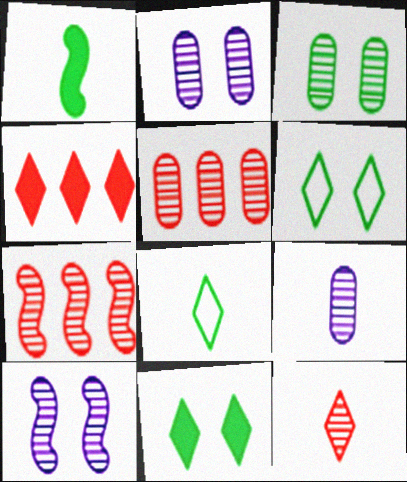[[3, 5, 9]]